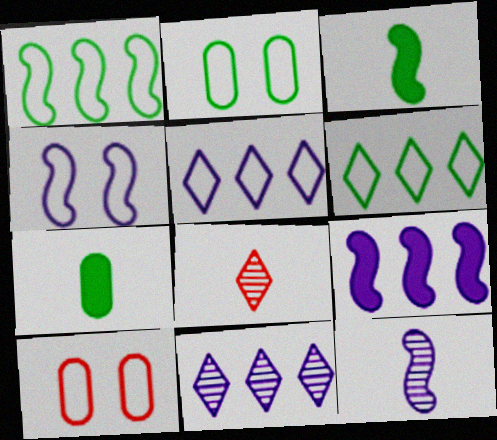[[2, 8, 9], 
[3, 10, 11], 
[4, 9, 12]]